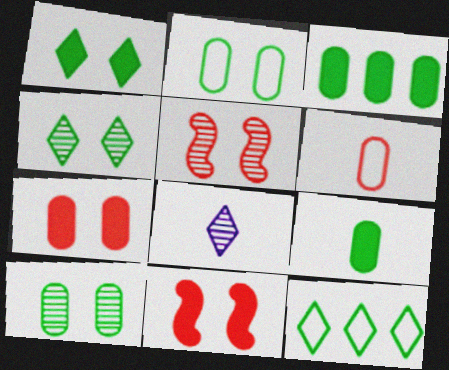[]